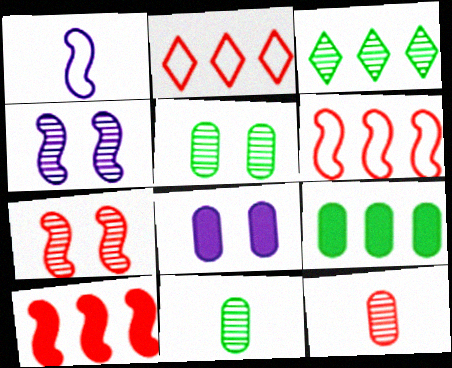[[3, 4, 12]]